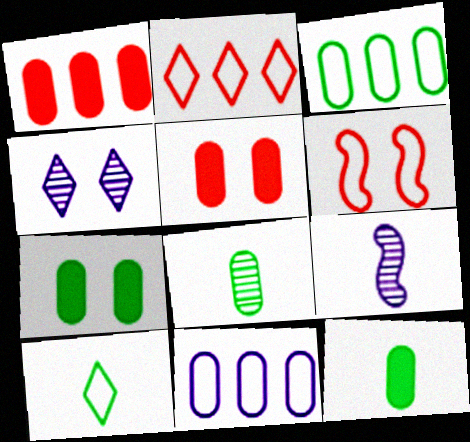[[2, 7, 9], 
[3, 7, 8], 
[4, 6, 7], 
[5, 8, 11], 
[6, 10, 11]]